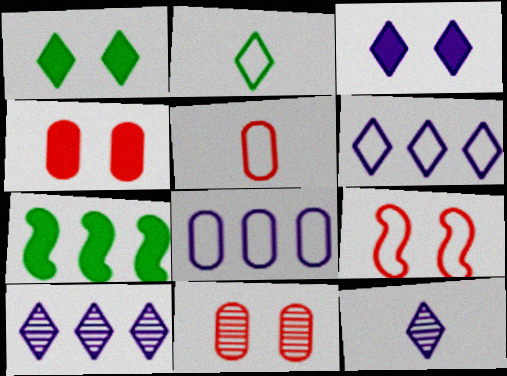[[2, 8, 9], 
[3, 6, 12]]